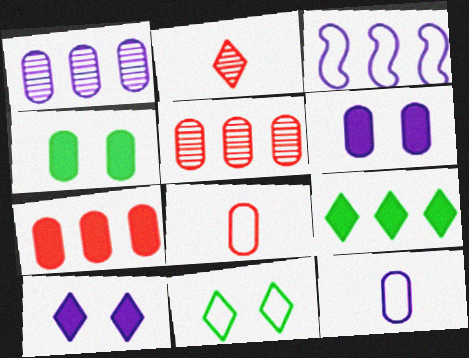[[1, 4, 8], 
[1, 6, 12], 
[2, 3, 4], 
[3, 5, 9], 
[3, 8, 11], 
[4, 5, 12]]